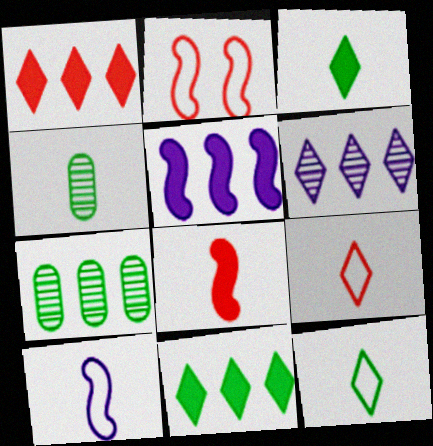[]